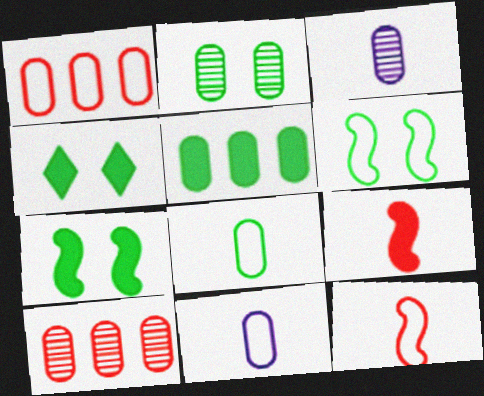[[2, 3, 10], 
[2, 4, 6], 
[2, 5, 8]]